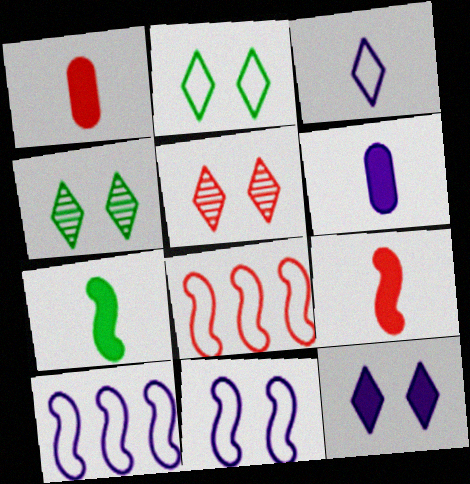[[1, 4, 10], 
[1, 5, 8], 
[2, 5, 12], 
[4, 6, 8]]